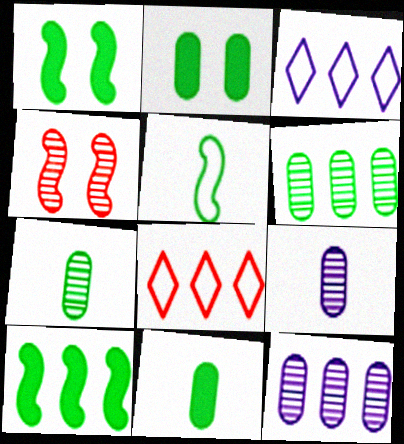[[1, 8, 9], 
[3, 4, 11], 
[8, 10, 12]]